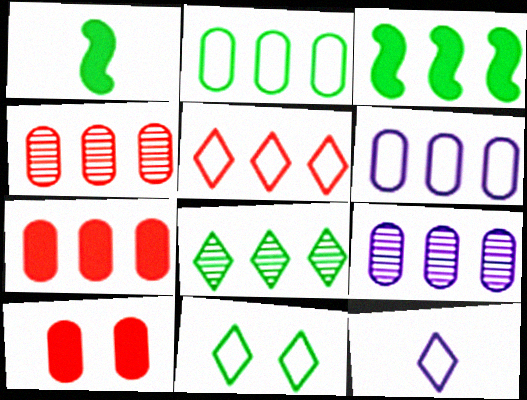[[2, 3, 8], 
[2, 7, 9], 
[3, 5, 9], 
[5, 11, 12]]